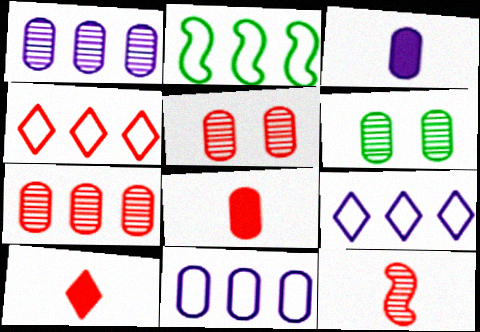[[2, 4, 11], 
[6, 8, 11]]